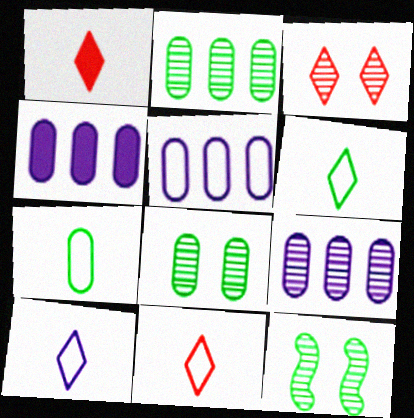[[1, 5, 12], 
[4, 5, 9], 
[4, 11, 12], 
[6, 10, 11]]